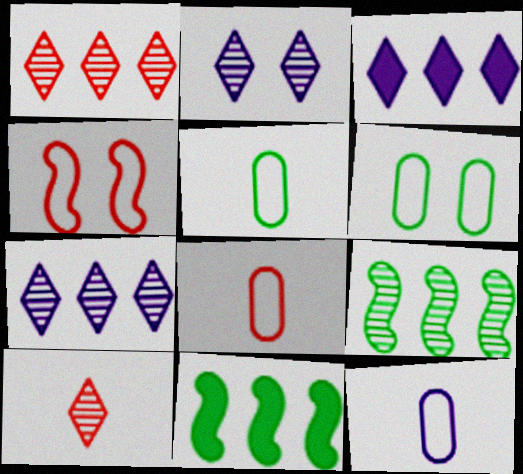[[2, 8, 11], 
[5, 8, 12]]